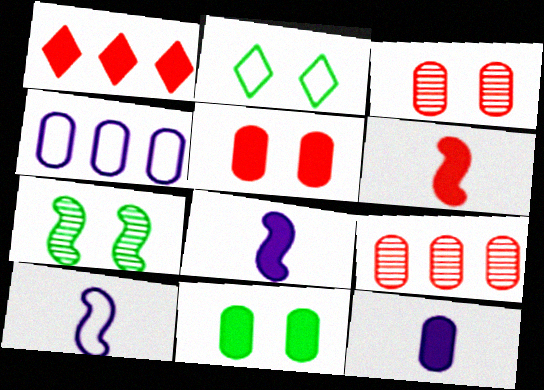[[1, 5, 6], 
[1, 8, 11], 
[2, 7, 11], 
[2, 8, 9]]